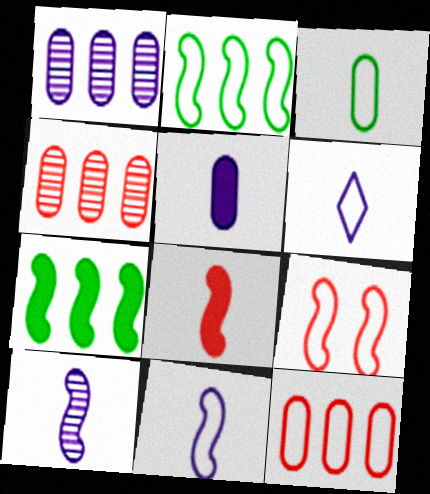[[2, 9, 11], 
[5, 6, 10], 
[7, 9, 10]]